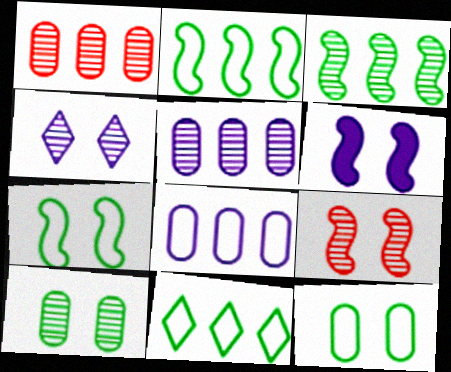[[4, 9, 10], 
[6, 7, 9]]